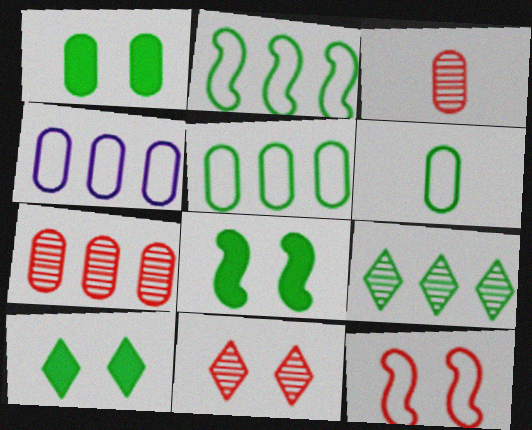[[1, 3, 4], 
[1, 8, 10], 
[6, 8, 9]]